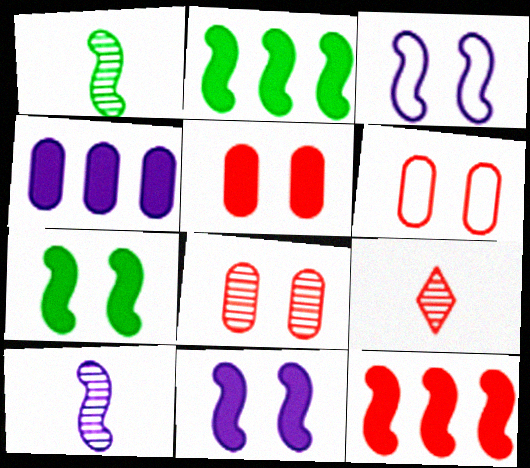[[1, 3, 12], 
[5, 6, 8], 
[6, 9, 12]]